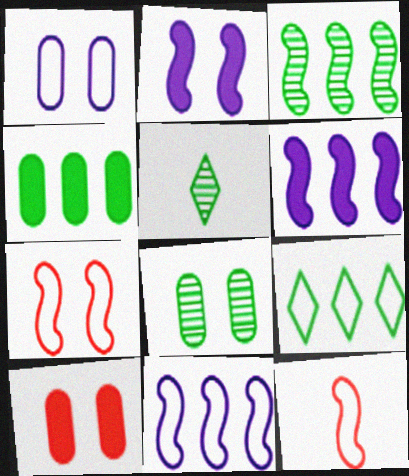[[1, 8, 10], 
[1, 9, 12], 
[2, 3, 12], 
[3, 4, 9], 
[3, 5, 8], 
[5, 10, 11]]